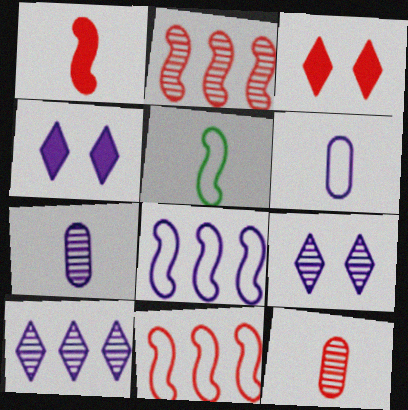[[3, 11, 12], 
[4, 7, 8]]